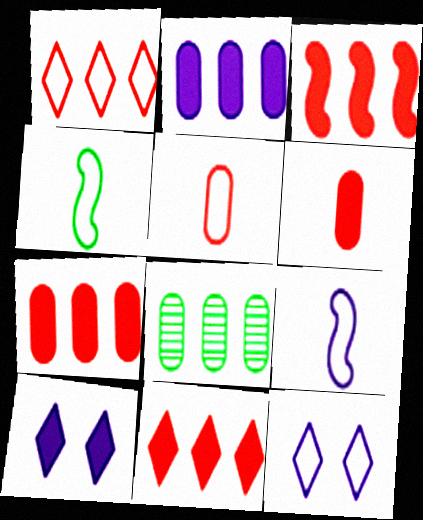[[3, 7, 11]]